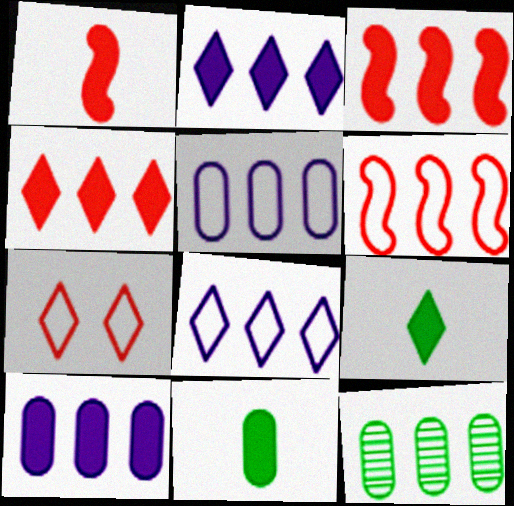[[2, 6, 12], 
[3, 8, 12]]